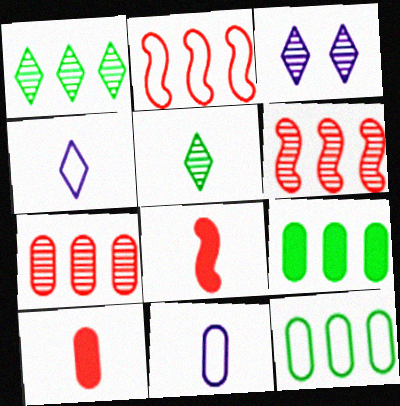[[3, 8, 12], 
[5, 8, 11]]